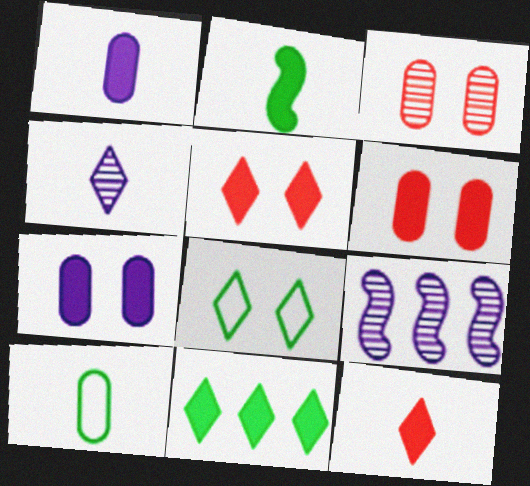[[1, 2, 12], 
[5, 9, 10]]